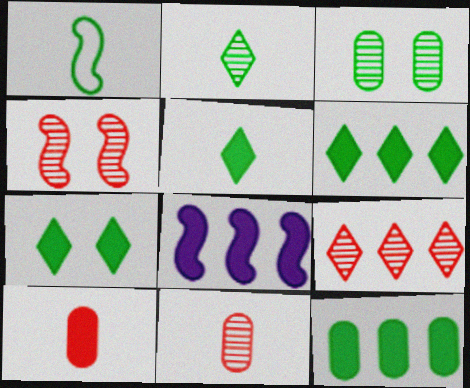[[1, 3, 6], 
[1, 4, 8], 
[4, 9, 11], 
[5, 6, 7], 
[7, 8, 10]]